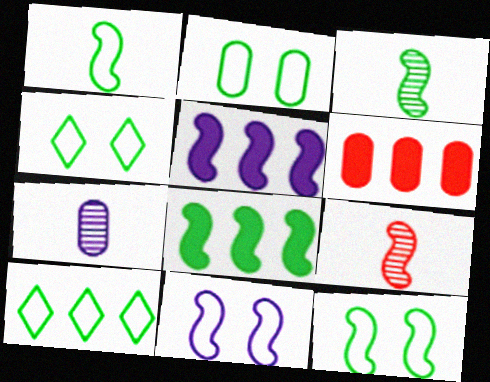[[1, 2, 10], 
[2, 4, 12], 
[2, 6, 7], 
[3, 8, 12], 
[5, 9, 12], 
[8, 9, 11]]